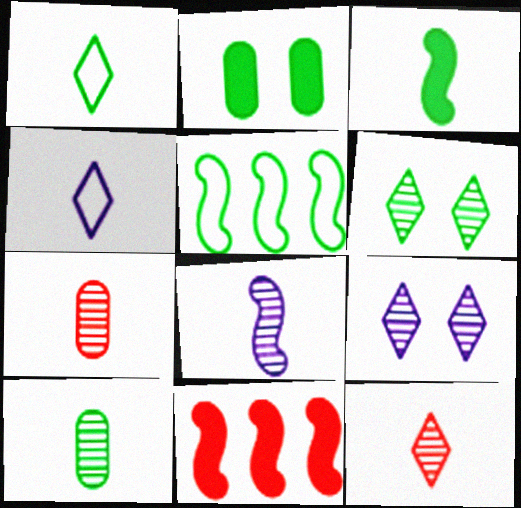[[1, 3, 10], 
[3, 4, 7], 
[8, 10, 12]]